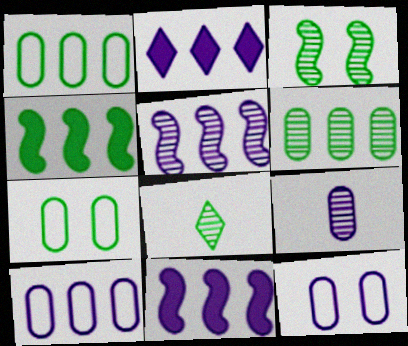[[2, 5, 10], 
[3, 6, 8], 
[4, 7, 8]]